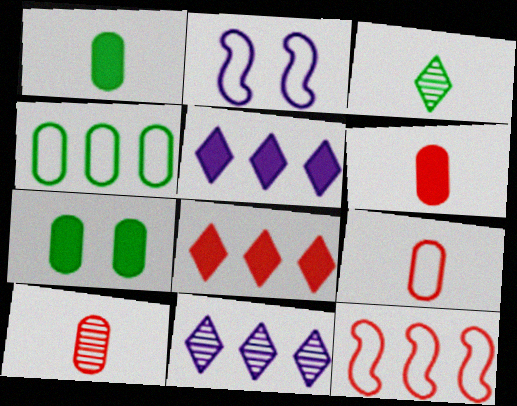[[6, 9, 10]]